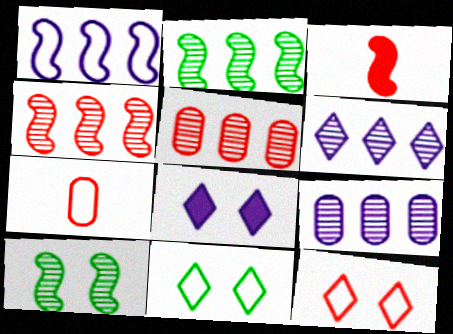[[1, 3, 10], 
[1, 7, 11], 
[2, 5, 6], 
[2, 7, 8], 
[3, 5, 12], 
[3, 9, 11]]